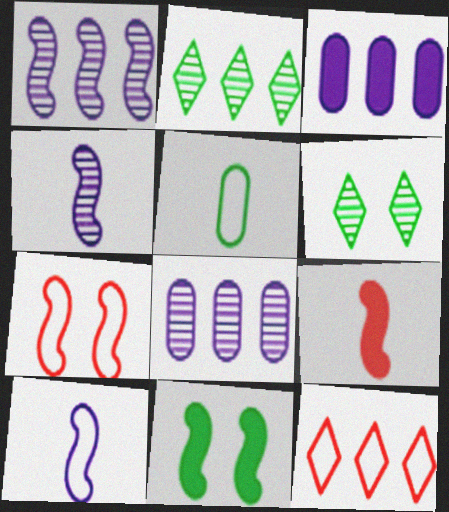[[2, 5, 11]]